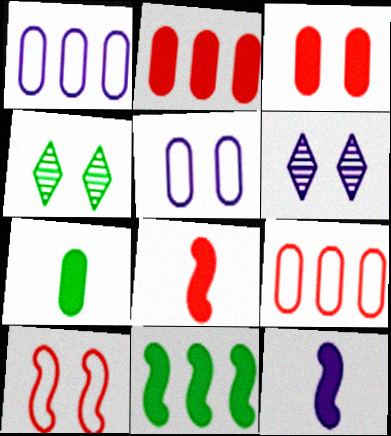[[1, 4, 8], 
[1, 6, 12], 
[4, 9, 12]]